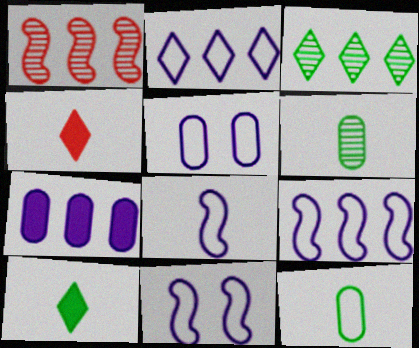[[1, 5, 10], 
[2, 5, 8], 
[4, 6, 8], 
[8, 9, 11]]